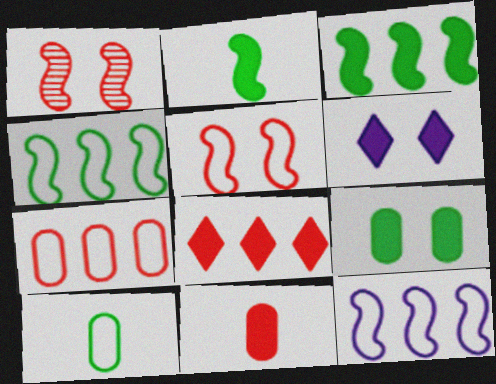[[1, 2, 12], 
[3, 6, 11]]